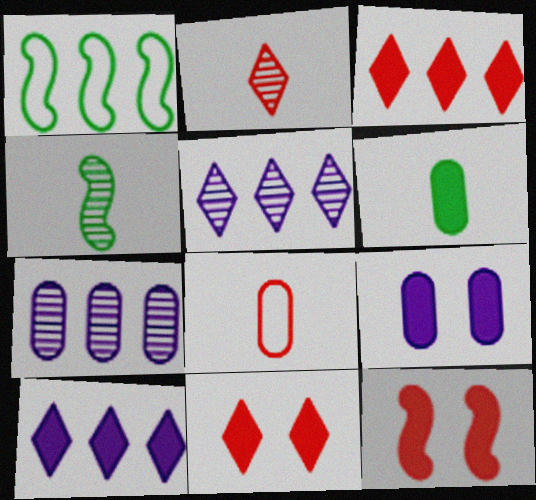[[1, 2, 9], 
[1, 3, 7], 
[6, 10, 12]]